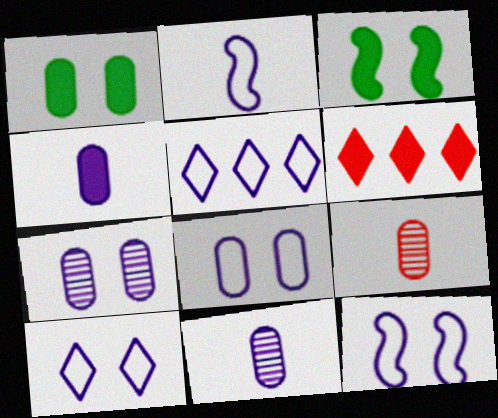[[2, 5, 8], 
[3, 4, 6], 
[3, 5, 9], 
[8, 10, 12]]